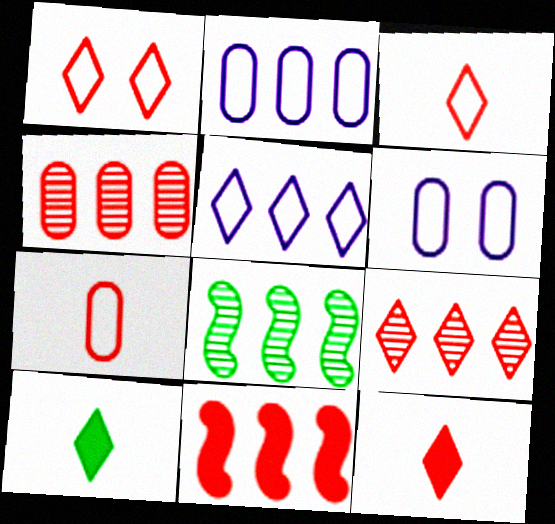[[1, 9, 12], 
[6, 8, 12]]